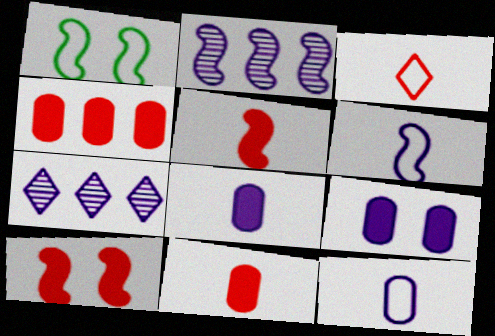[[1, 2, 5], 
[1, 7, 11], 
[6, 7, 9]]